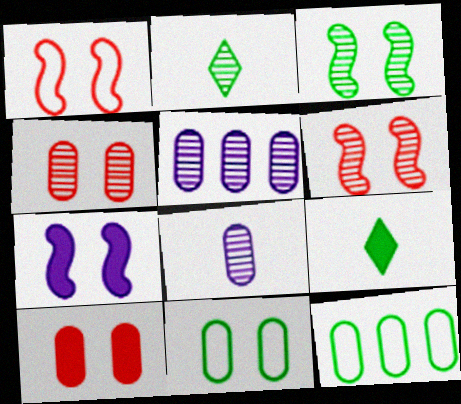[[1, 3, 7], 
[1, 5, 9], 
[2, 5, 6], 
[3, 9, 12], 
[8, 10, 12]]